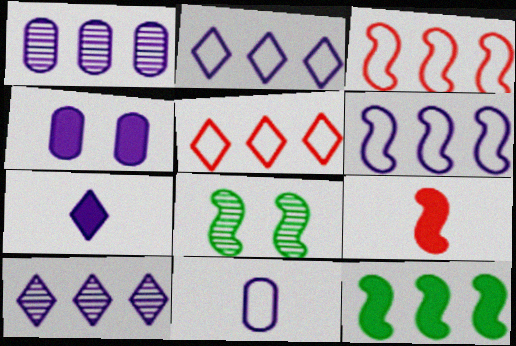[[1, 4, 11], 
[1, 5, 12], 
[6, 8, 9]]